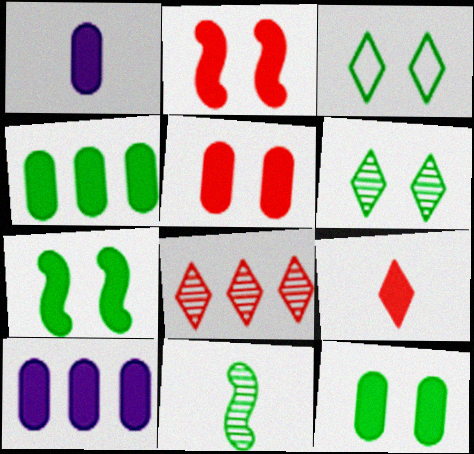[[1, 4, 5], 
[3, 4, 11], 
[7, 9, 10]]